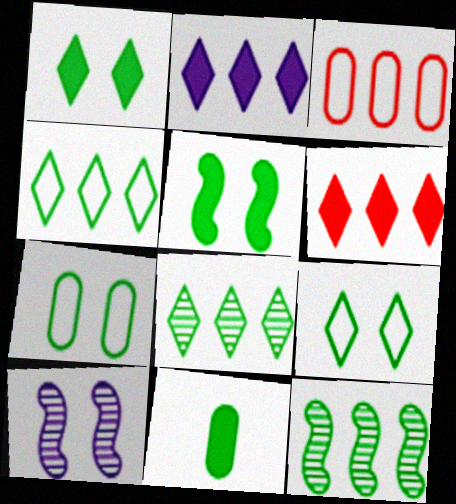[[2, 3, 12], 
[9, 11, 12]]